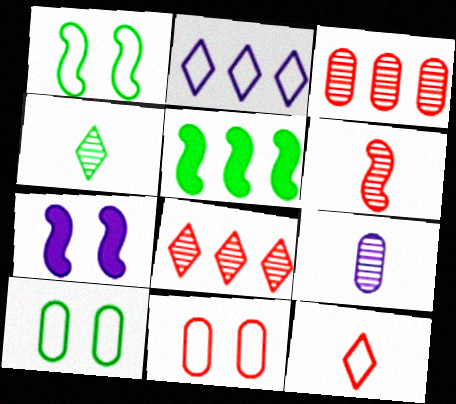[[2, 3, 5], 
[2, 7, 9], 
[4, 5, 10], 
[4, 6, 9]]